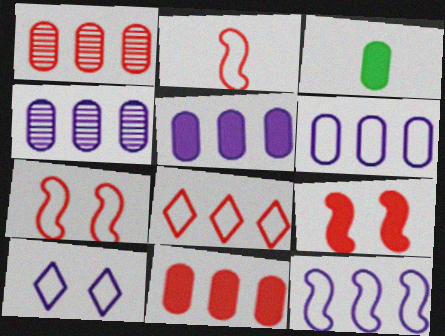[[4, 5, 6]]